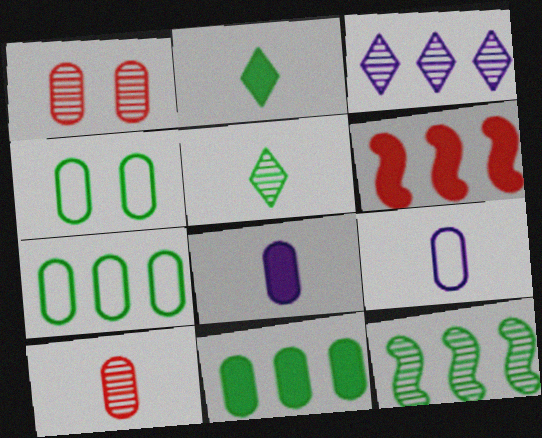[[1, 7, 8], 
[1, 9, 11], 
[2, 4, 12], 
[3, 6, 7]]